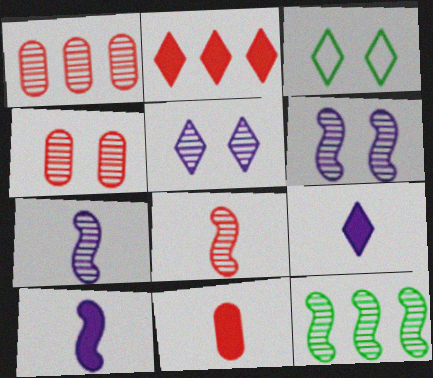[[1, 3, 10], 
[6, 8, 12]]